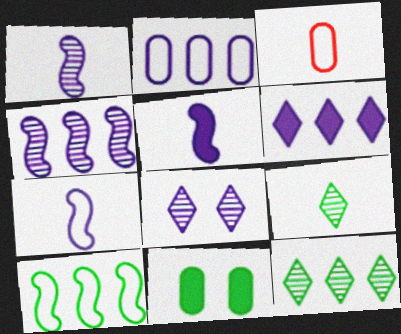[[1, 5, 7], 
[2, 4, 6], 
[2, 5, 8], 
[3, 5, 9], 
[9, 10, 11]]